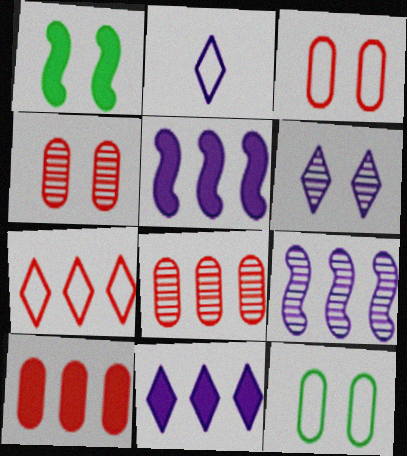[[1, 2, 8], 
[1, 3, 6], 
[2, 6, 11]]